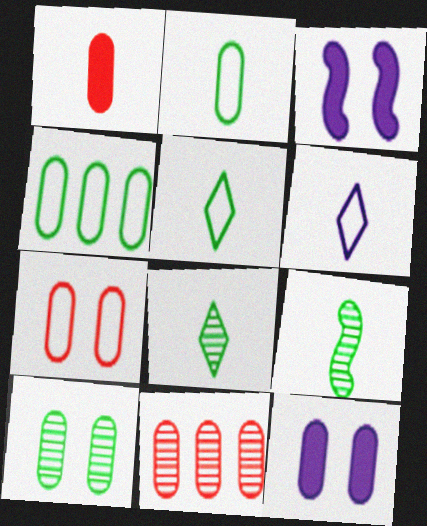[[1, 6, 9], 
[1, 7, 11], 
[2, 11, 12], 
[3, 5, 11], 
[7, 10, 12]]